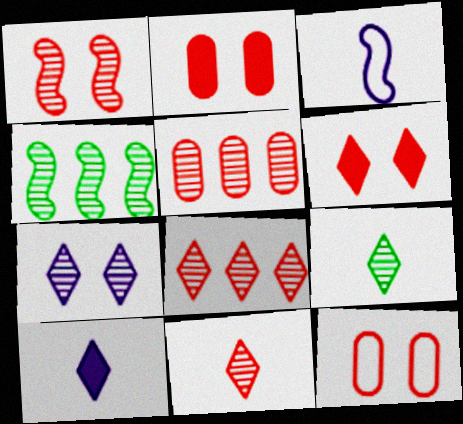[[1, 5, 11], 
[1, 6, 12], 
[4, 10, 12], 
[7, 8, 9]]